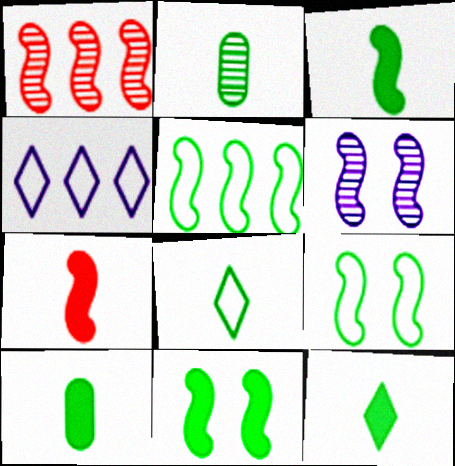[[2, 3, 8], 
[3, 10, 12], 
[5, 6, 7]]